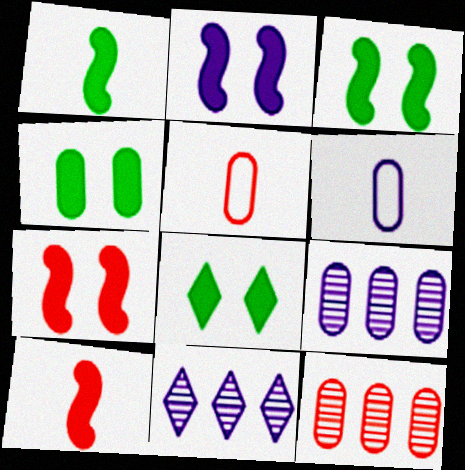[[2, 3, 7], 
[2, 6, 11], 
[3, 4, 8], 
[3, 5, 11], 
[4, 5, 9], 
[4, 6, 12]]